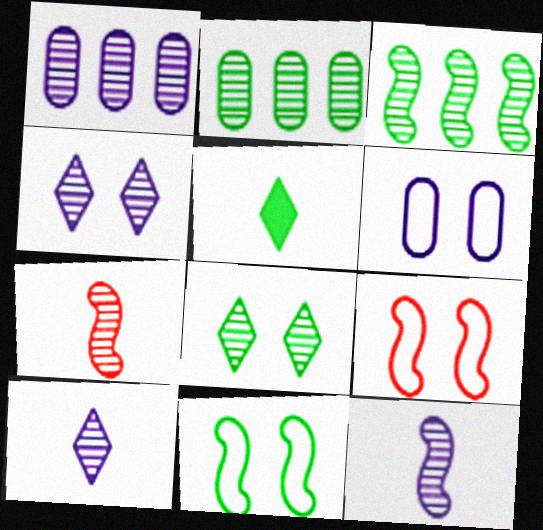[[1, 4, 12], 
[1, 5, 9], 
[1, 7, 8], 
[2, 4, 7], 
[2, 5, 11]]